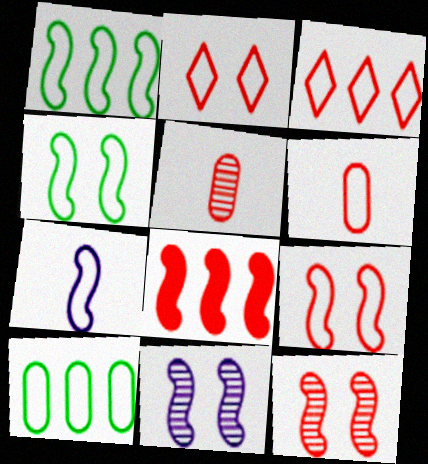[[1, 7, 9], 
[2, 5, 8], 
[2, 7, 10], 
[3, 6, 9]]